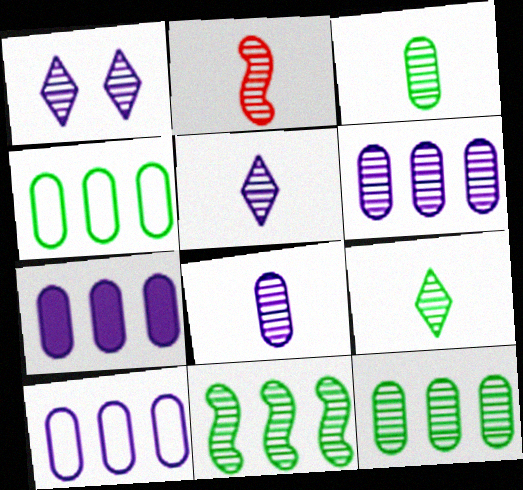[[1, 2, 12], 
[2, 3, 5], 
[2, 8, 9], 
[6, 7, 10]]